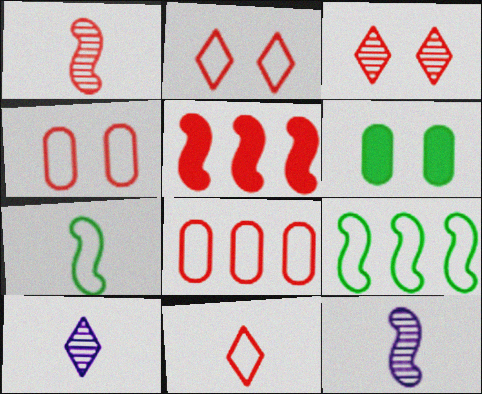[]